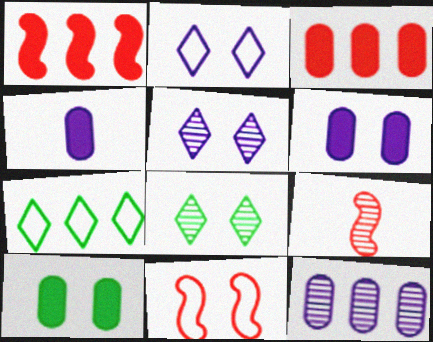[[1, 7, 12], 
[1, 9, 11], 
[3, 4, 10], 
[5, 10, 11], 
[6, 7, 9], 
[6, 8, 11], 
[8, 9, 12]]